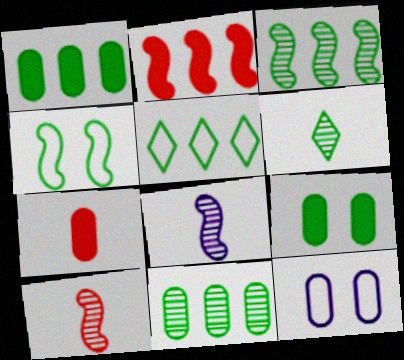[[1, 3, 5], 
[1, 4, 6], 
[2, 4, 8], 
[2, 6, 12], 
[7, 11, 12]]